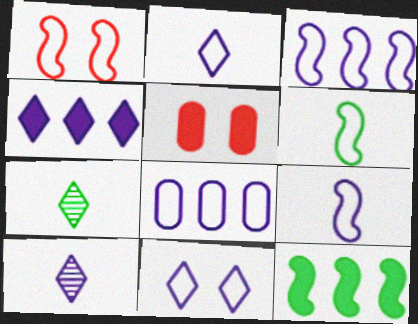[[1, 3, 6], 
[3, 5, 7], 
[4, 10, 11], 
[8, 9, 11]]